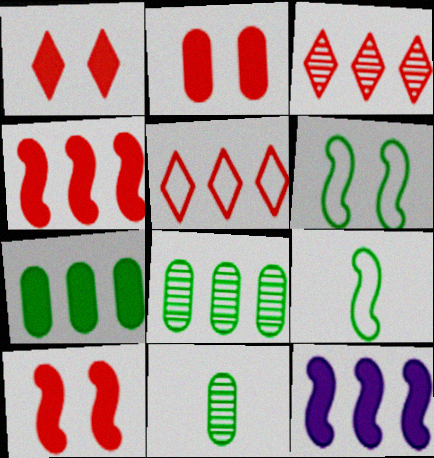[[1, 2, 10], 
[5, 8, 12]]